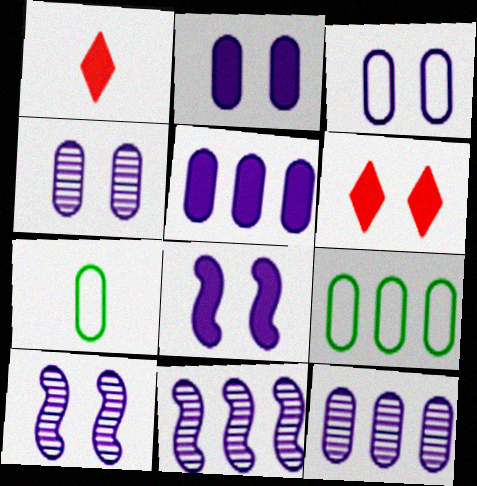[[1, 9, 10], 
[2, 3, 4], 
[6, 7, 11]]